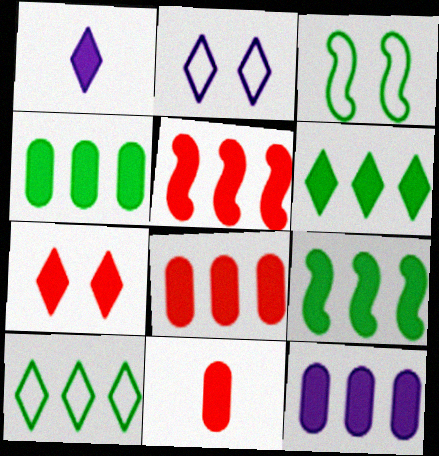[[1, 6, 7], 
[4, 6, 9], 
[4, 8, 12], 
[5, 6, 12], 
[5, 7, 11]]